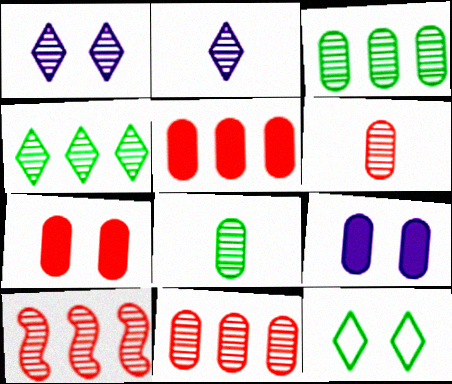[[1, 8, 10]]